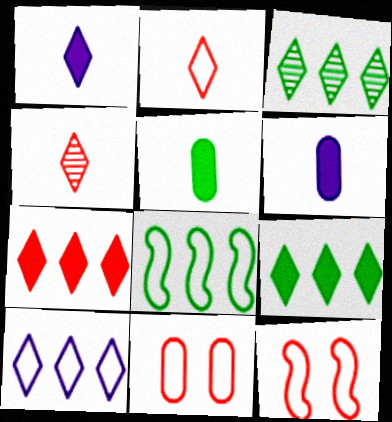[[3, 6, 12], 
[3, 7, 10]]